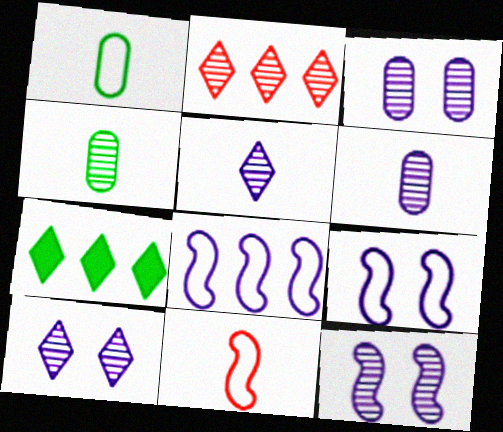[[2, 4, 12], 
[3, 7, 11], 
[3, 10, 12]]